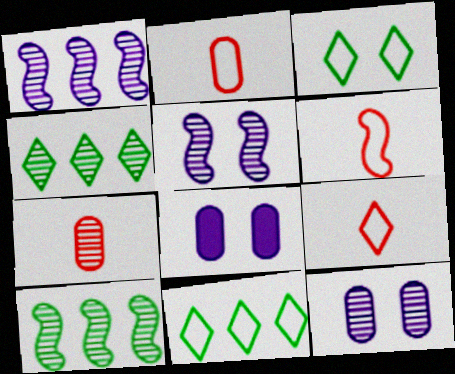[[2, 6, 9], 
[4, 5, 7], 
[4, 6, 8], 
[8, 9, 10]]